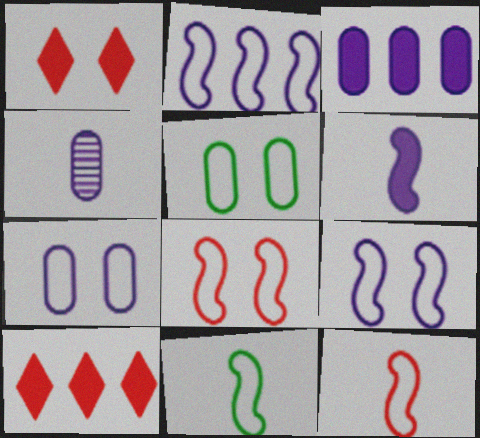[[2, 8, 11], 
[3, 4, 7]]